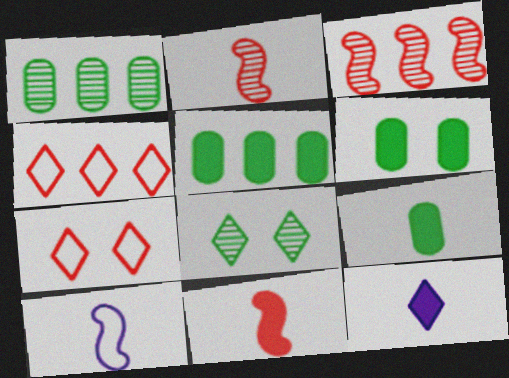[[4, 8, 12], 
[5, 6, 9], 
[9, 11, 12]]